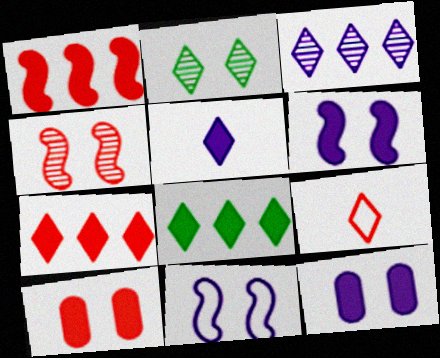[[2, 10, 11]]